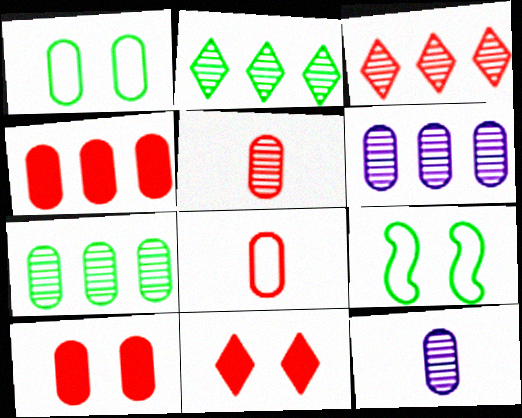[[1, 4, 12]]